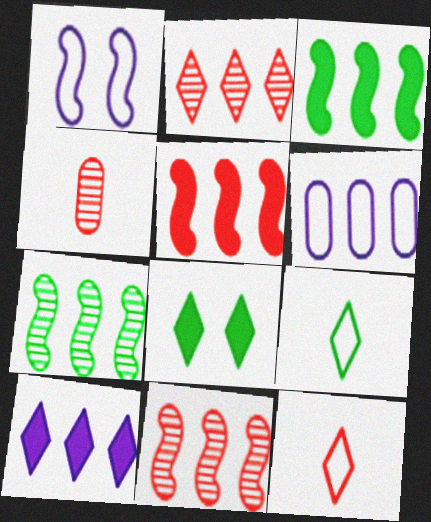[[2, 3, 6]]